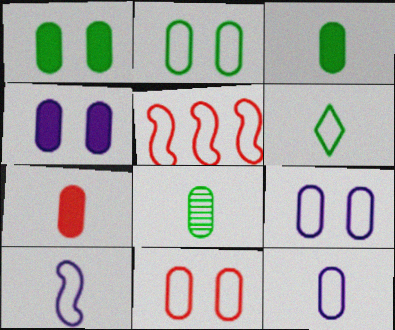[[2, 9, 11], 
[5, 6, 9], 
[7, 8, 12]]